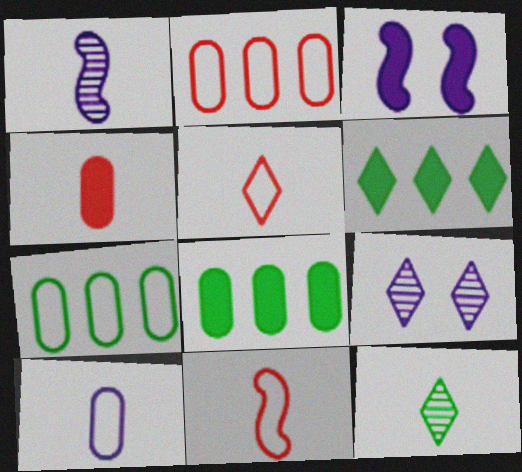[[2, 3, 12], 
[3, 4, 6], 
[5, 6, 9], 
[8, 9, 11]]